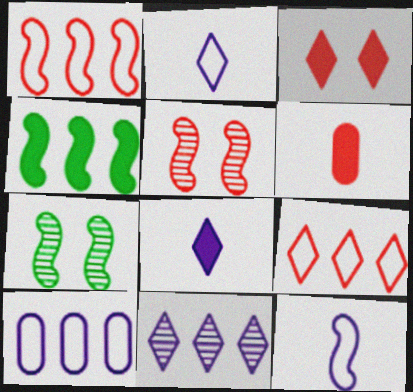[[4, 5, 12], 
[5, 6, 9]]